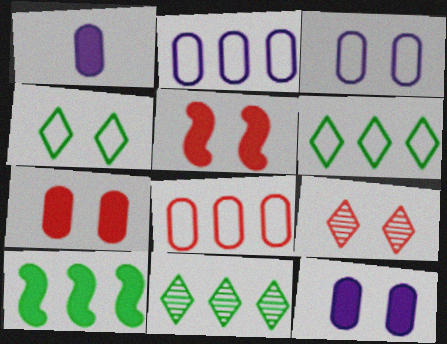[]